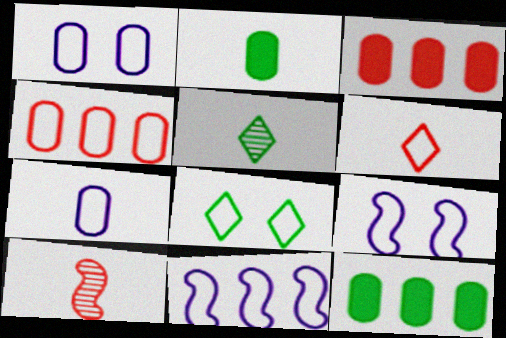[[3, 5, 9]]